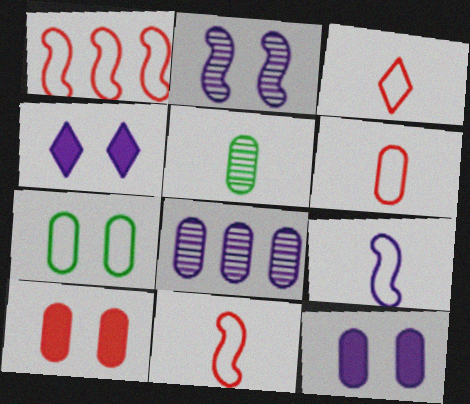[[1, 4, 5], 
[3, 6, 11], 
[4, 8, 9]]